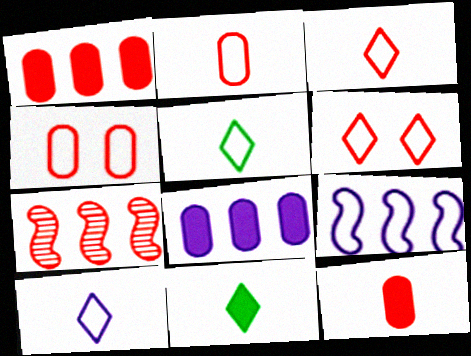[[3, 5, 10], 
[4, 5, 9], 
[6, 7, 12]]